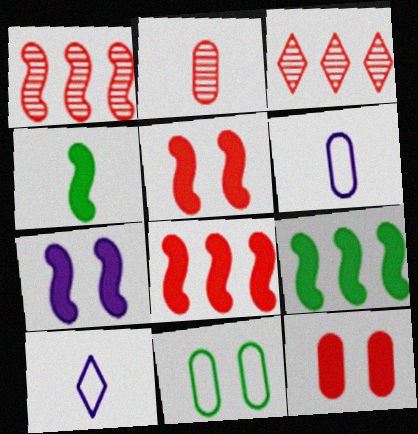[[2, 4, 10], 
[4, 7, 8]]